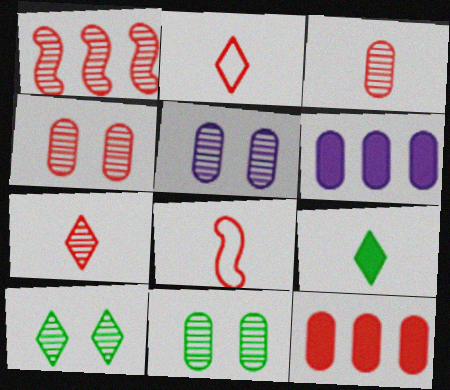[[1, 4, 7], 
[4, 5, 11], 
[6, 8, 10]]